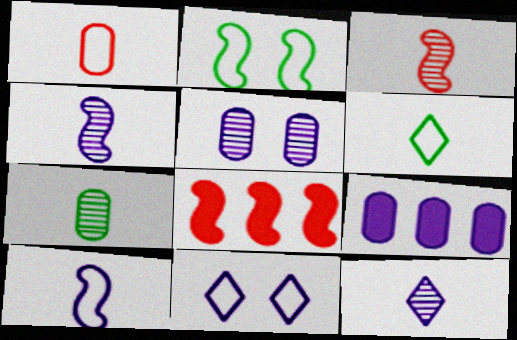[[1, 6, 10], 
[2, 4, 8], 
[3, 7, 12], 
[4, 9, 11], 
[5, 6, 8], 
[7, 8, 11]]